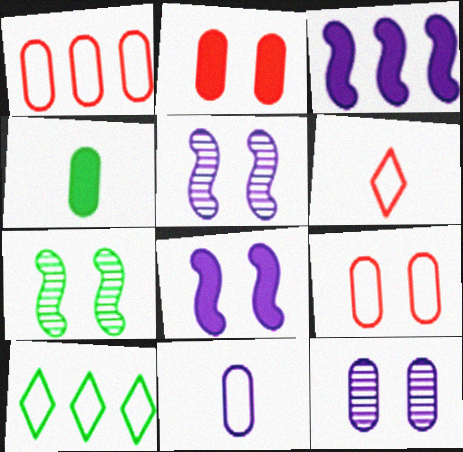[[1, 4, 12], 
[4, 7, 10]]